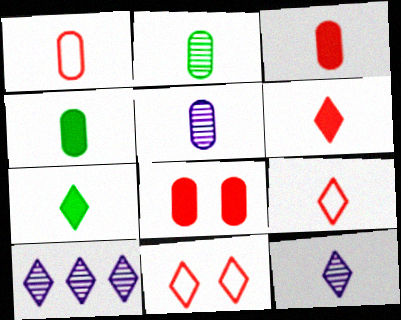[[1, 4, 5], 
[7, 9, 12], 
[7, 10, 11]]